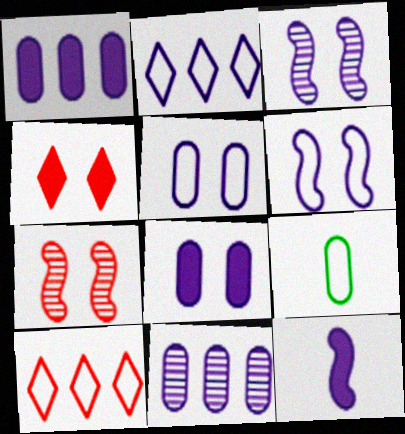[[6, 9, 10]]